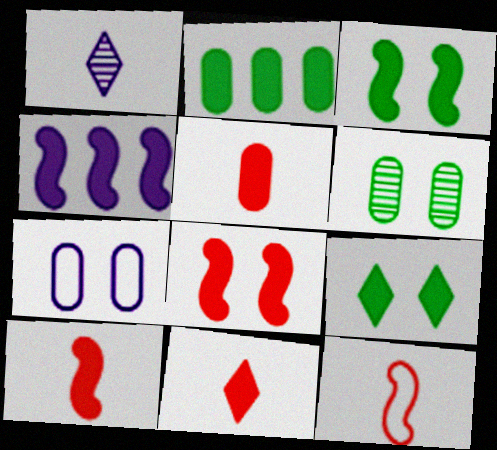[[1, 4, 7], 
[3, 4, 10], 
[4, 5, 9], 
[5, 10, 11]]